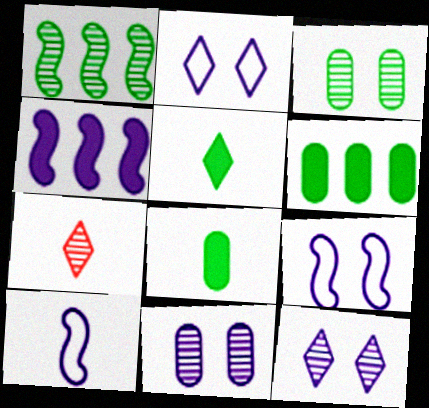[[1, 7, 11], 
[6, 7, 9], 
[7, 8, 10]]